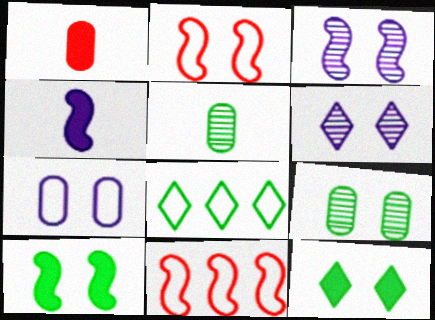[[1, 3, 8], 
[2, 3, 10], 
[5, 8, 10]]